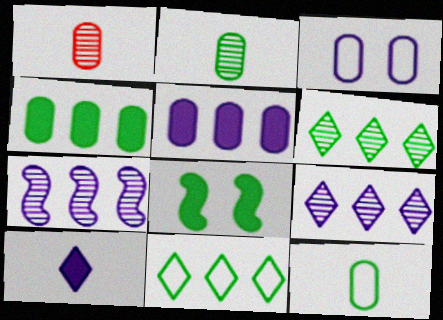[[1, 3, 4], 
[2, 8, 11], 
[3, 7, 10], 
[6, 8, 12]]